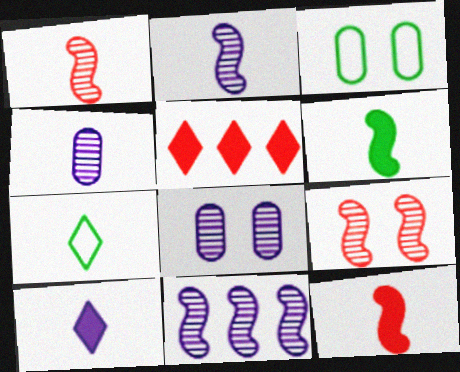[[2, 3, 5], 
[4, 7, 12]]